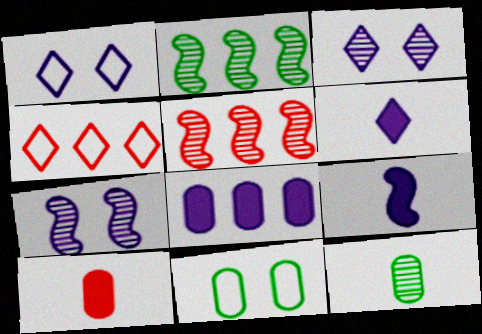[[1, 2, 10], 
[2, 4, 8], 
[3, 5, 12], 
[5, 6, 11]]